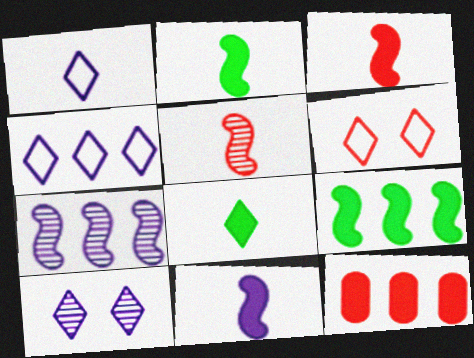[[2, 3, 11], 
[5, 6, 12]]